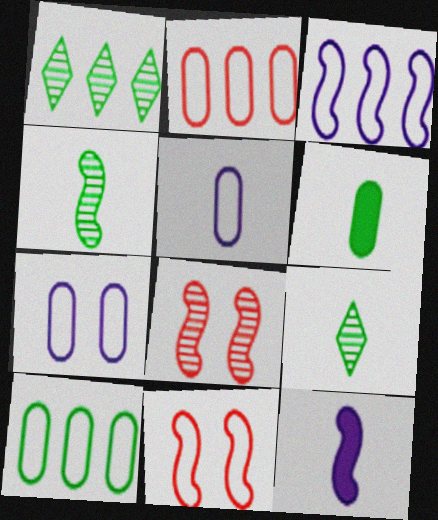[]